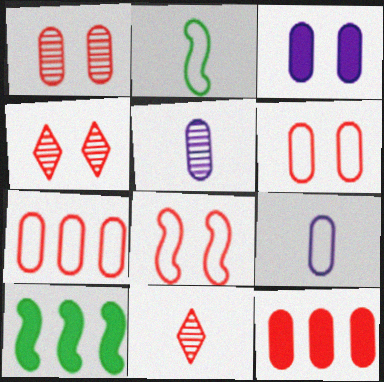[[4, 9, 10], 
[8, 11, 12]]